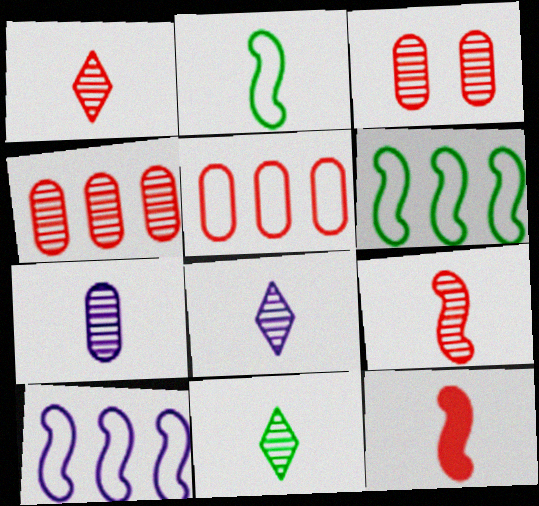[[1, 8, 11], 
[7, 9, 11]]